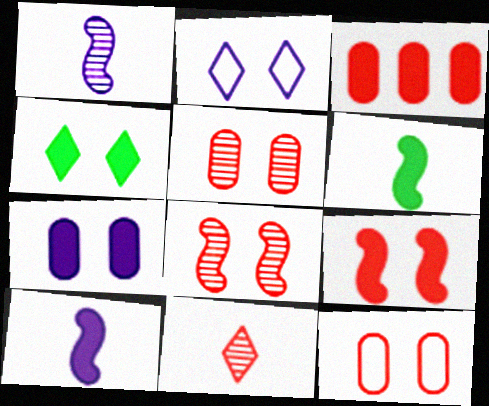[[3, 4, 10], 
[4, 7, 9]]